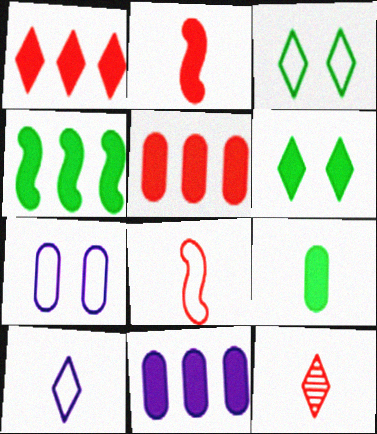[[1, 4, 11], 
[2, 6, 11], 
[4, 6, 9], 
[4, 7, 12]]